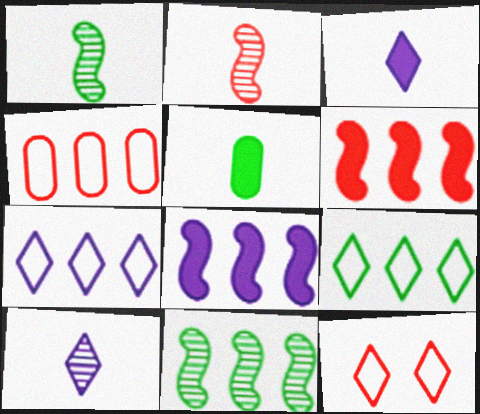[]